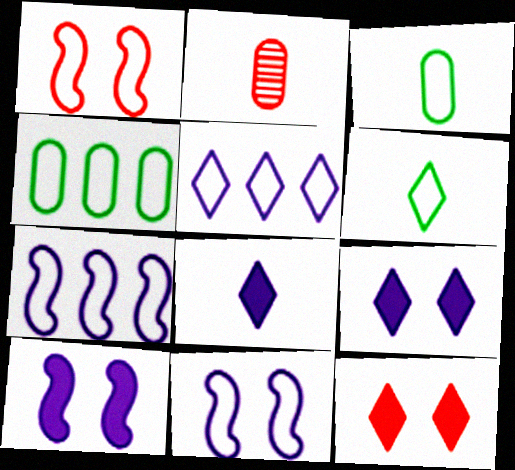[[1, 3, 5]]